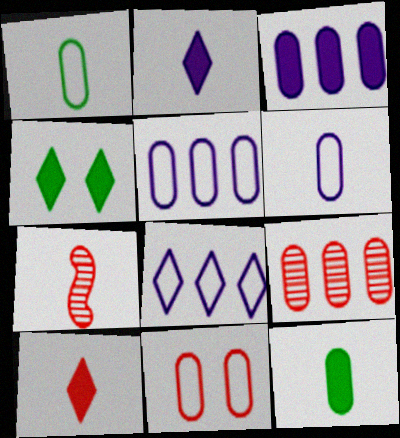[[1, 2, 7], 
[1, 5, 11], 
[4, 5, 7]]